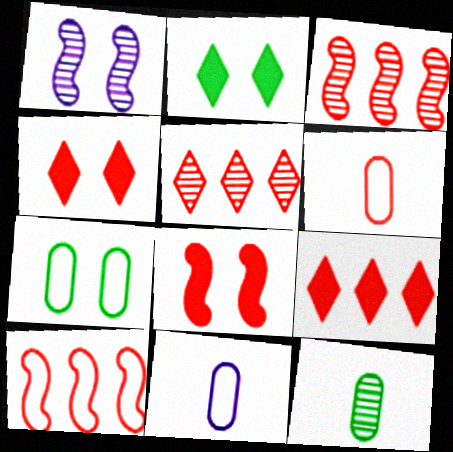[[1, 4, 7], 
[1, 5, 12], 
[2, 3, 11], 
[3, 4, 6], 
[5, 6, 8]]